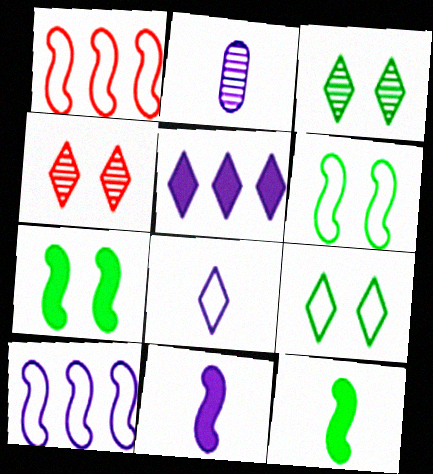[[2, 8, 11]]